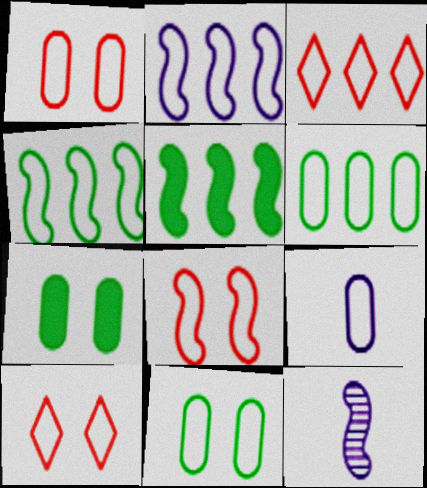[[1, 6, 9], 
[1, 8, 10], 
[2, 3, 6], 
[3, 7, 12], 
[4, 9, 10], 
[5, 8, 12]]